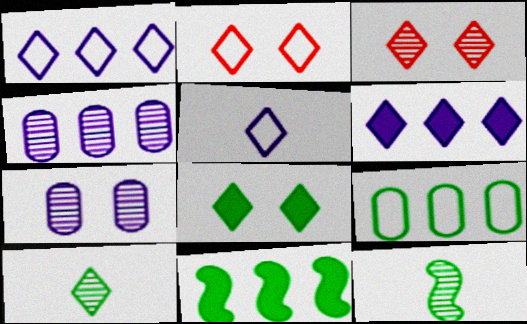[[2, 6, 10], 
[3, 4, 12], 
[8, 9, 12]]